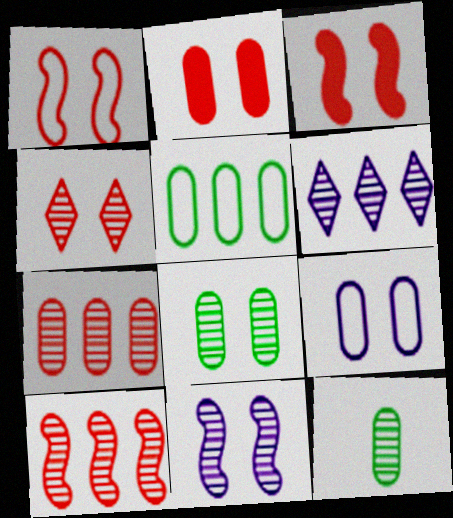[[1, 2, 4], 
[2, 8, 9], 
[4, 8, 11]]